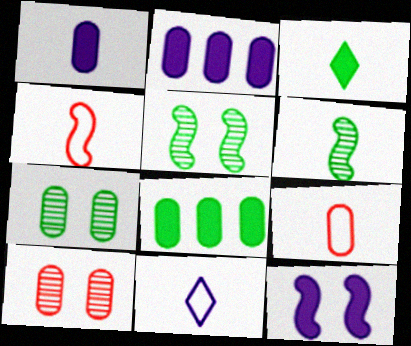[[2, 7, 9]]